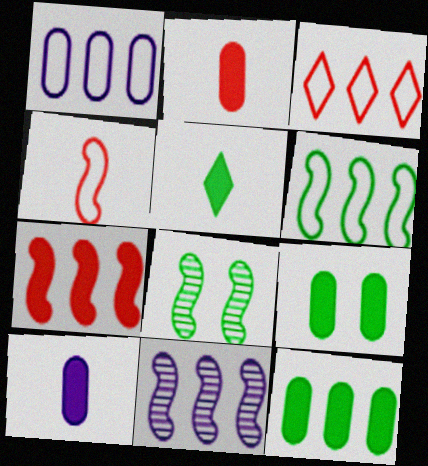[[1, 3, 6], 
[3, 8, 10], 
[3, 11, 12], 
[6, 7, 11]]